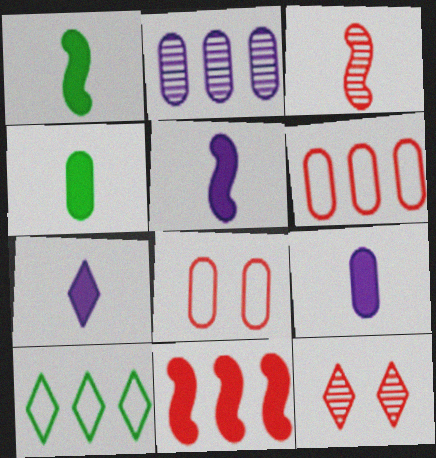[[2, 4, 8], 
[2, 10, 11], 
[5, 7, 9], 
[7, 10, 12]]